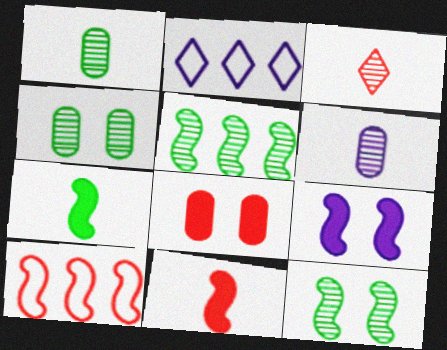[[2, 4, 11], 
[2, 6, 9], 
[3, 8, 10]]